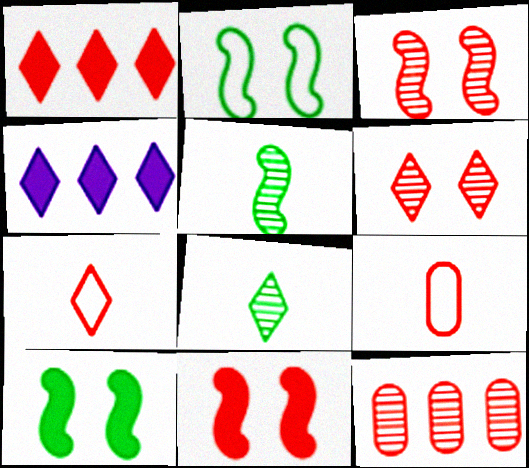[[1, 3, 9], 
[1, 6, 7], 
[7, 11, 12]]